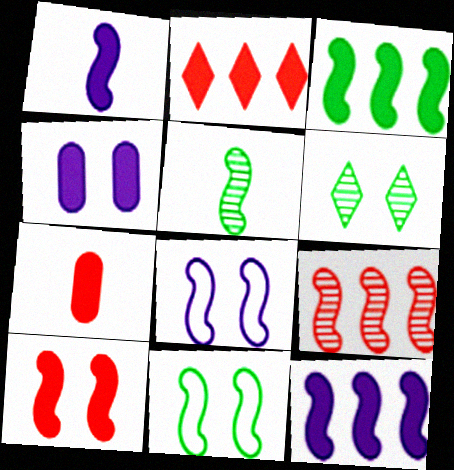[[1, 3, 10], 
[1, 9, 11], 
[2, 7, 10], 
[3, 5, 11]]